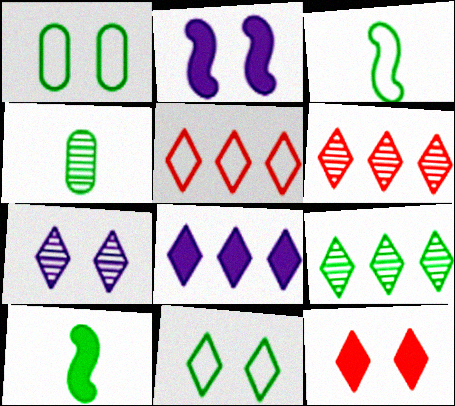[[1, 9, 10], 
[2, 4, 5], 
[5, 8, 9], 
[7, 11, 12]]